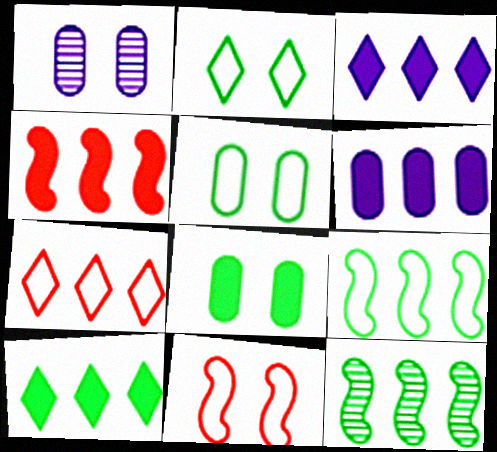[[4, 6, 10], 
[6, 7, 12]]